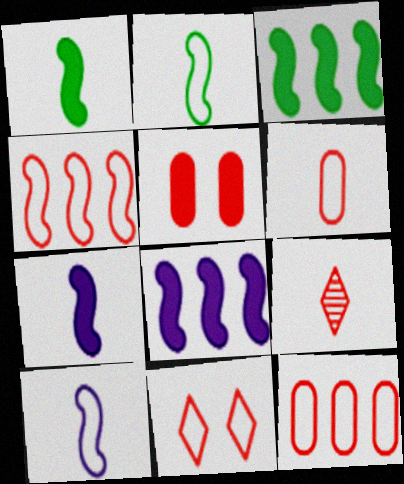[[4, 5, 9], 
[4, 6, 11]]